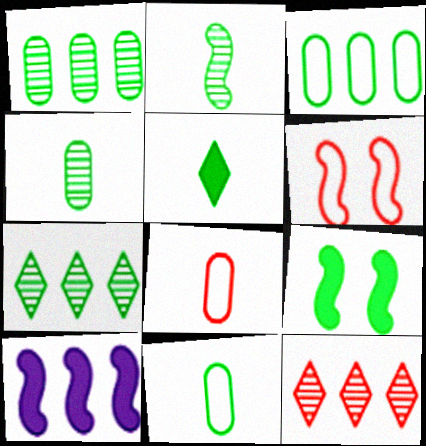[[2, 5, 11], 
[2, 6, 10], 
[3, 10, 12], 
[7, 9, 11]]